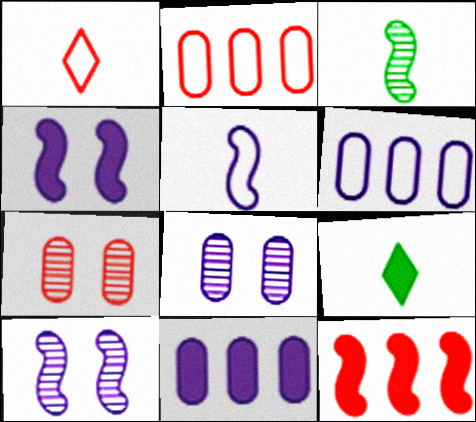[[1, 7, 12], 
[2, 9, 10]]